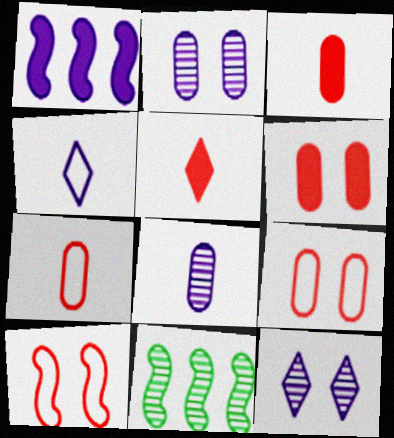[[1, 2, 4], 
[4, 6, 11]]